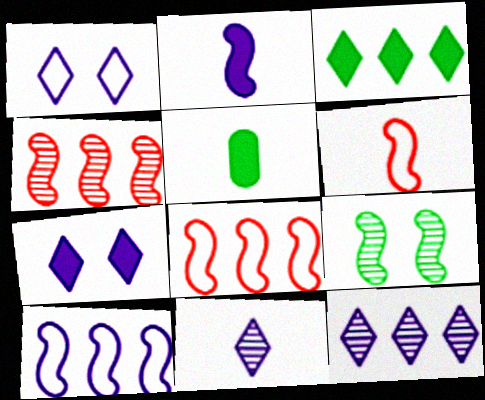[[1, 4, 5], 
[2, 8, 9], 
[5, 6, 11]]